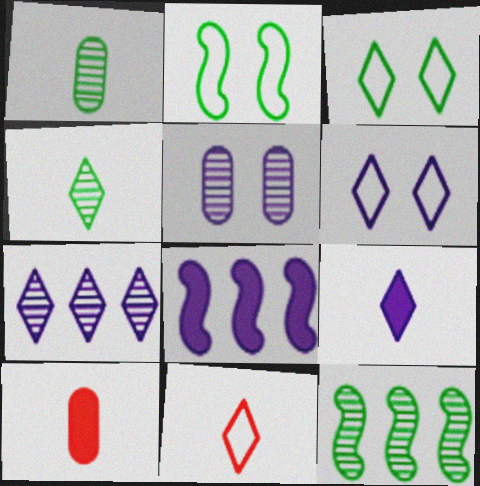[[2, 7, 10], 
[4, 9, 11], 
[6, 7, 9], 
[6, 10, 12]]